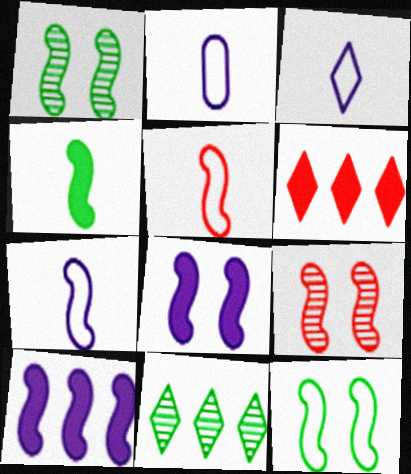[[1, 2, 6], 
[1, 5, 10], 
[2, 3, 7], 
[8, 9, 12]]